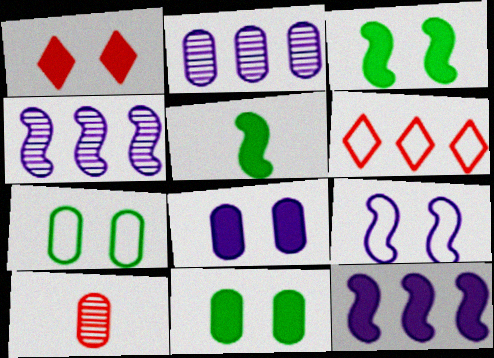[[1, 3, 8]]